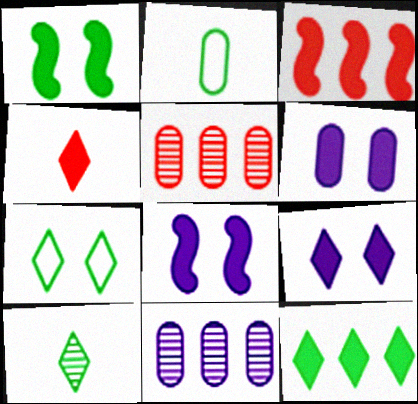[[2, 5, 6], 
[4, 9, 12], 
[6, 8, 9], 
[7, 10, 12]]